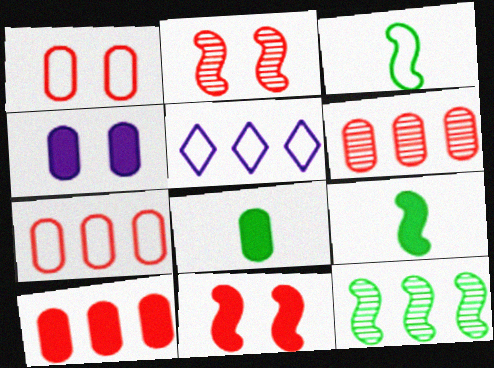[[1, 3, 5], 
[2, 5, 8], 
[4, 8, 10], 
[5, 10, 12], 
[6, 7, 10]]